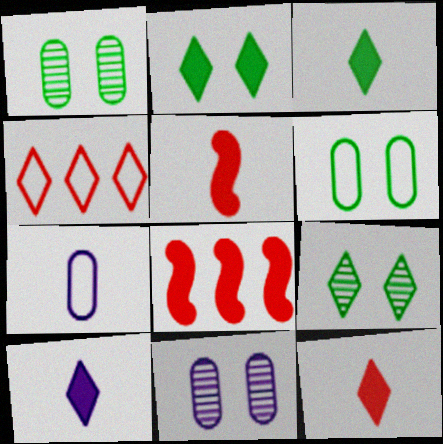[[3, 10, 12], 
[4, 9, 10], 
[7, 8, 9]]